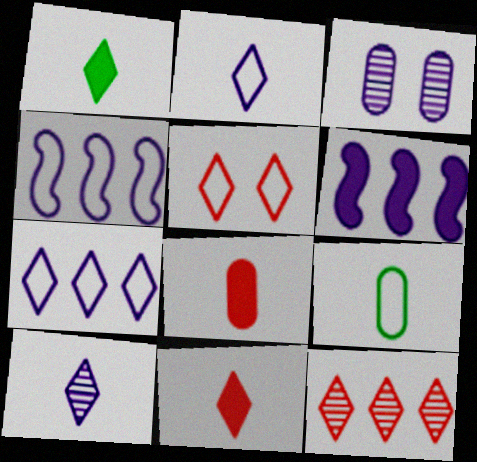[[2, 3, 6], 
[4, 5, 9], 
[5, 11, 12]]